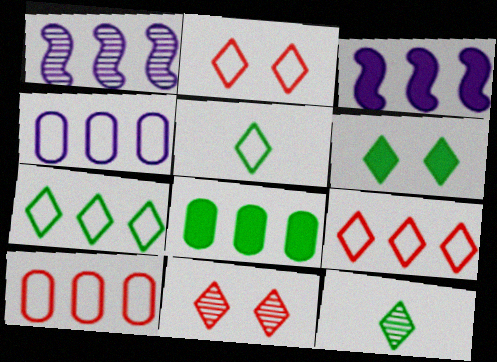[[1, 8, 9], 
[6, 7, 12]]